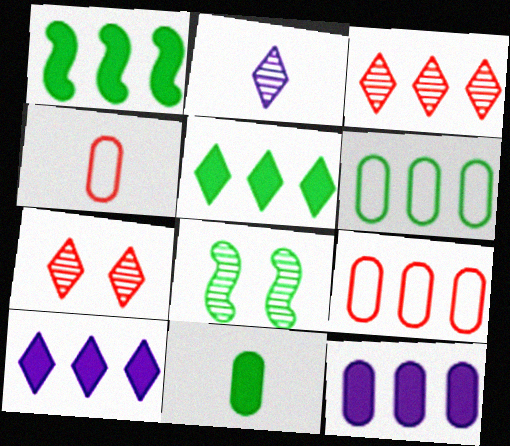[[4, 8, 10]]